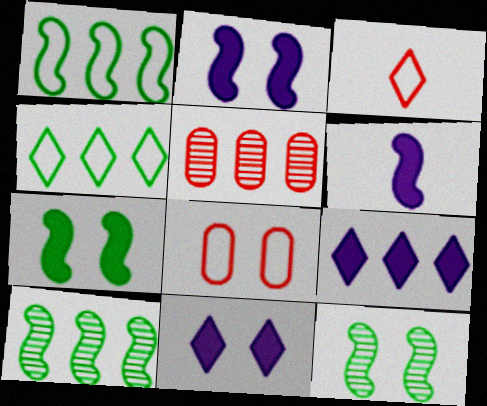[[1, 5, 9], 
[8, 11, 12]]